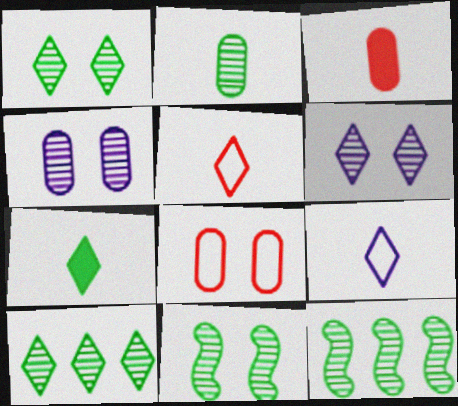[[1, 2, 12], 
[2, 10, 11]]